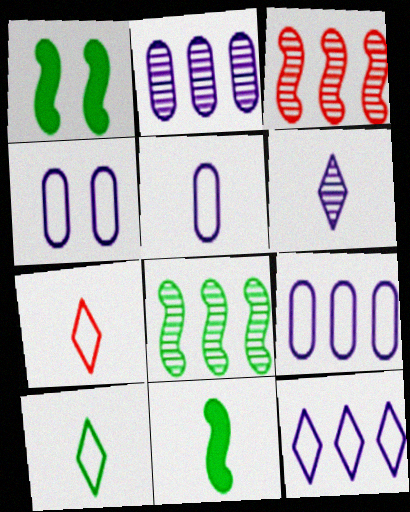[[1, 2, 7], 
[4, 5, 9]]